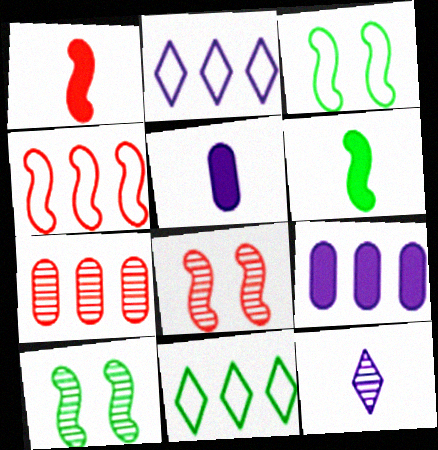[[1, 4, 8], 
[5, 8, 11], 
[7, 10, 12]]